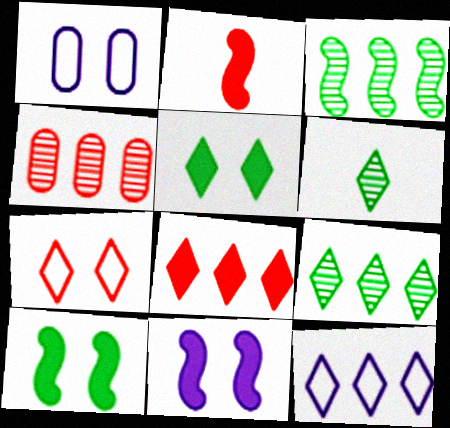[[1, 2, 9], 
[2, 4, 7], 
[8, 9, 12]]